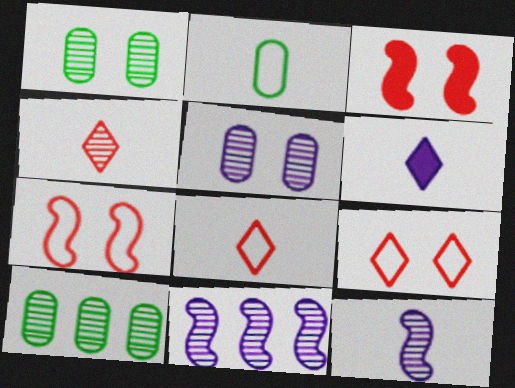[[1, 4, 11], 
[6, 7, 10]]